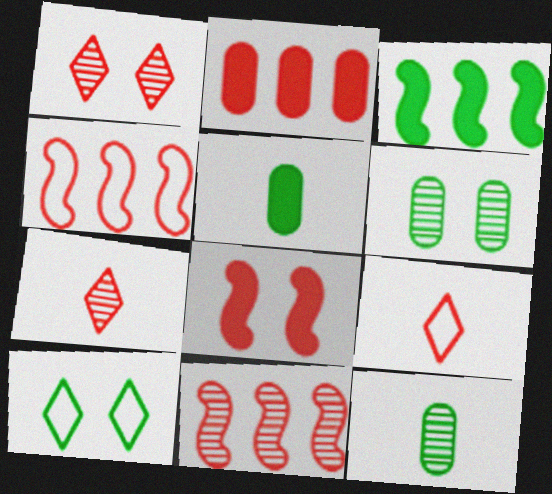[[3, 10, 12]]